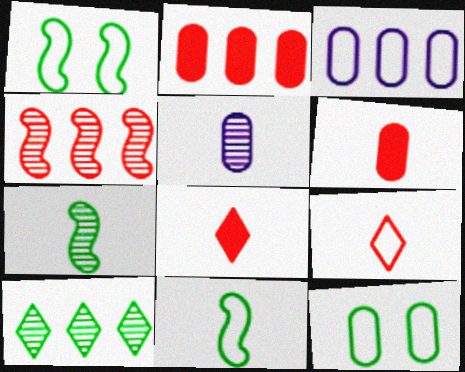[[1, 3, 9], 
[2, 5, 12], 
[5, 8, 11]]